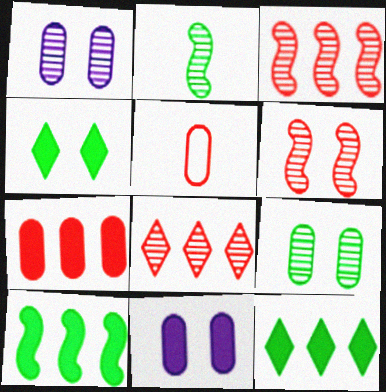[[1, 2, 8]]